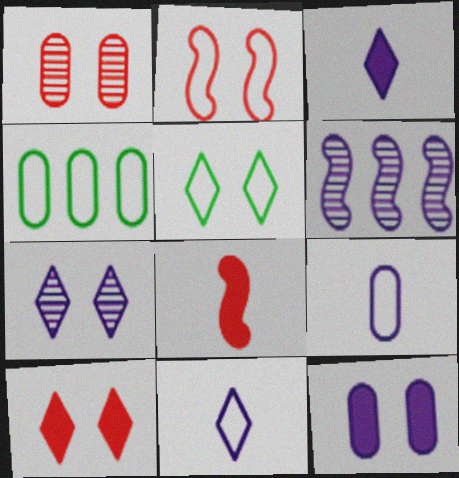[[1, 2, 10], 
[2, 4, 11], 
[4, 7, 8], 
[5, 7, 10], 
[6, 11, 12]]